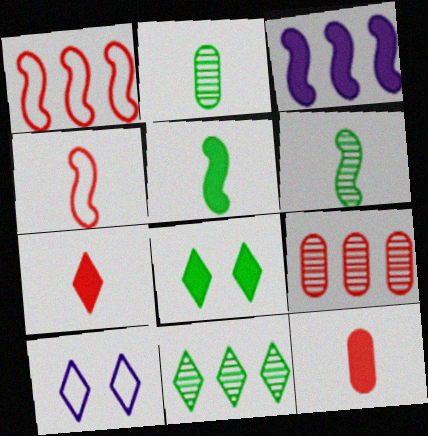[[3, 8, 12], 
[5, 9, 10], 
[7, 10, 11]]